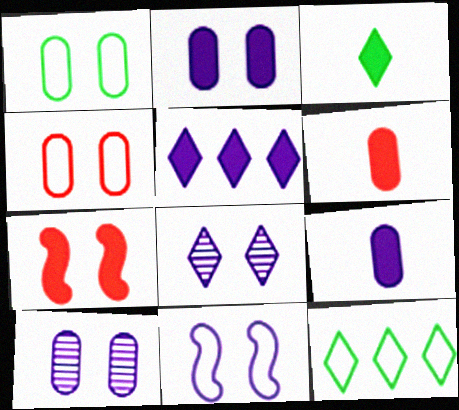[[1, 7, 8], 
[2, 8, 11]]